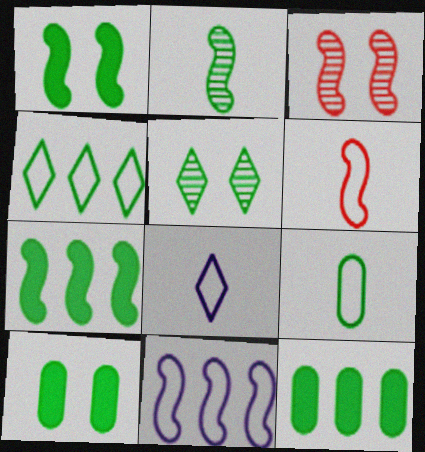[[2, 4, 10], 
[3, 8, 12], 
[5, 7, 9], 
[6, 8, 9]]